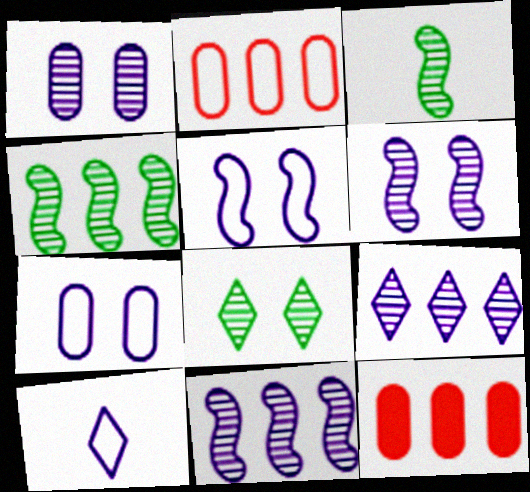[]